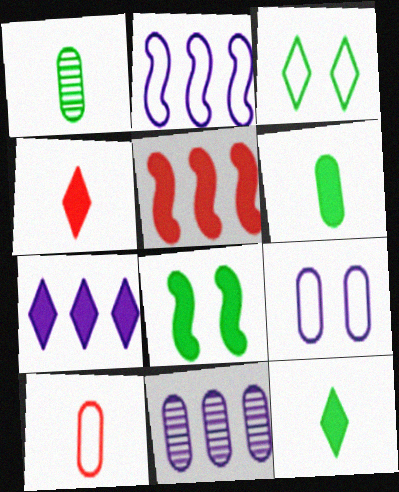[[2, 3, 10], 
[2, 7, 11]]